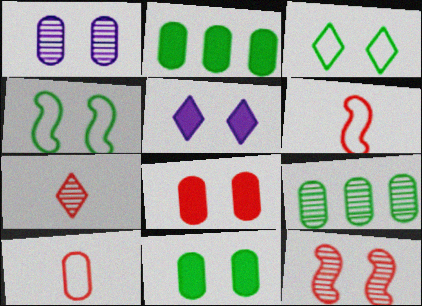[[1, 2, 10], 
[5, 6, 9]]